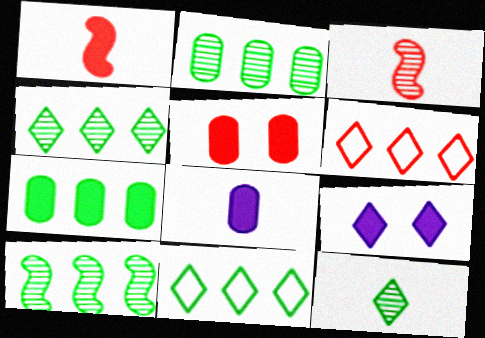[[1, 7, 9], 
[2, 4, 10], 
[3, 5, 6], 
[5, 7, 8], 
[6, 9, 12], 
[7, 10, 11]]